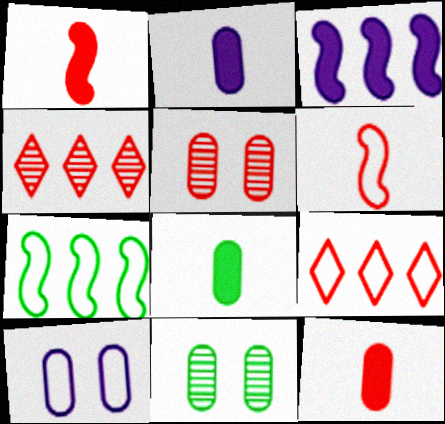[[1, 5, 9], 
[2, 8, 12]]